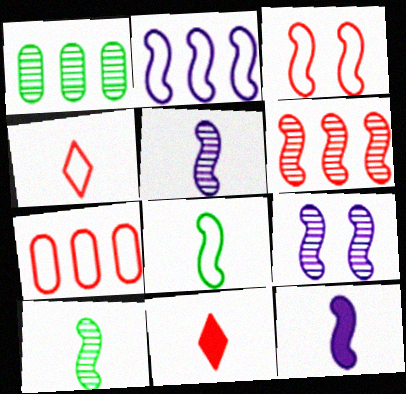[[2, 3, 8], 
[2, 9, 12], 
[3, 4, 7], 
[6, 9, 10]]